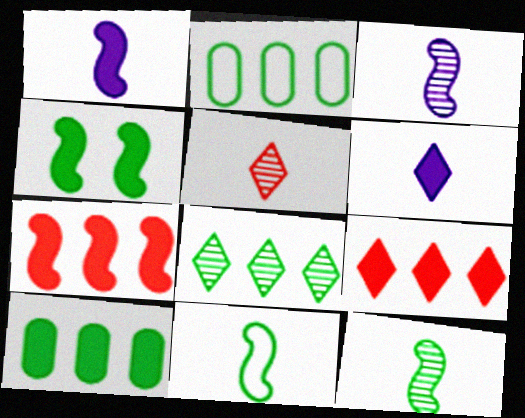[[1, 4, 7]]